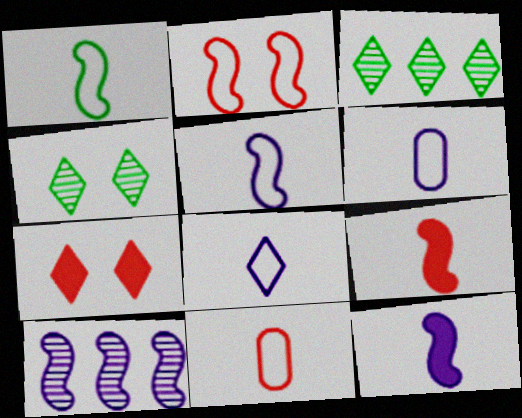[[1, 8, 11], 
[3, 7, 8], 
[5, 6, 8]]